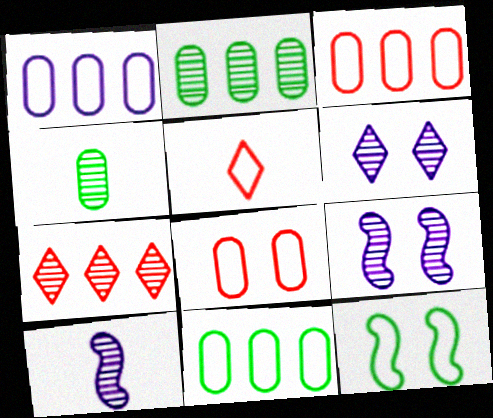[[1, 3, 11], 
[1, 5, 12], 
[4, 7, 9]]